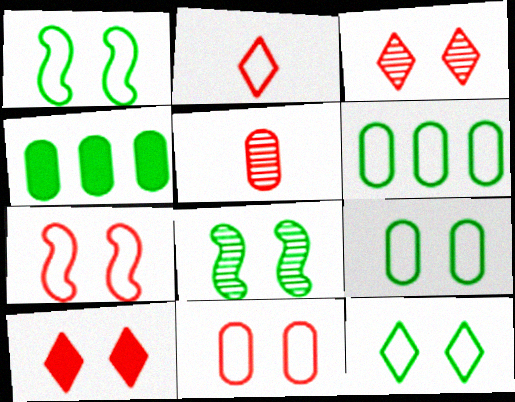[[1, 9, 12]]